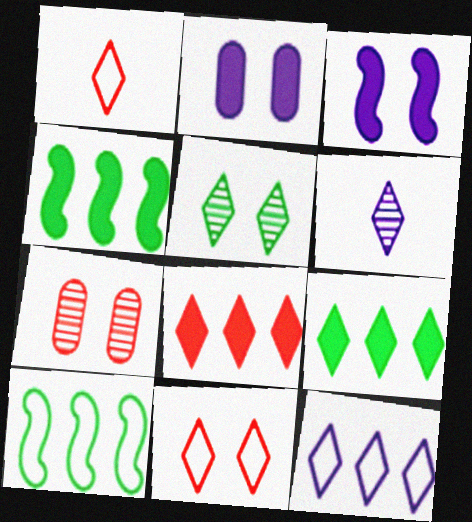[[6, 9, 11]]